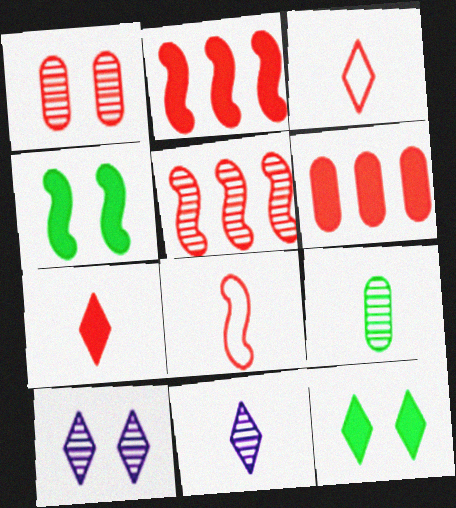[[1, 2, 3], 
[5, 9, 10]]